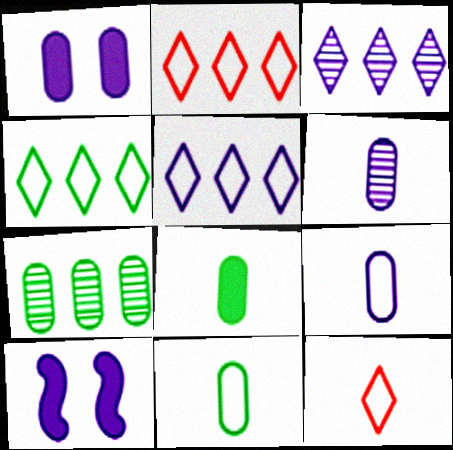[[2, 4, 5], 
[3, 9, 10], 
[5, 6, 10], 
[7, 10, 12]]